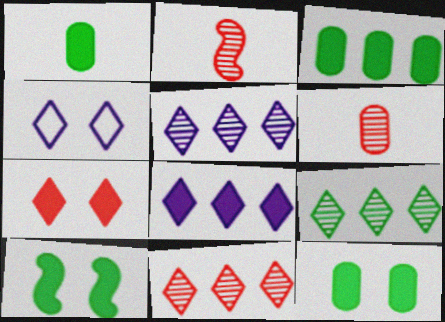[[1, 3, 12], 
[2, 3, 4], 
[5, 9, 11]]